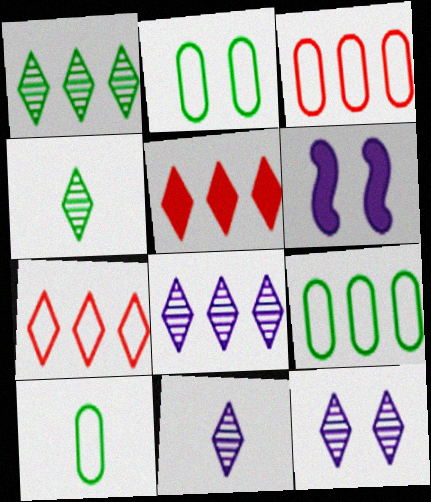[[2, 9, 10], 
[3, 4, 6], 
[8, 11, 12]]